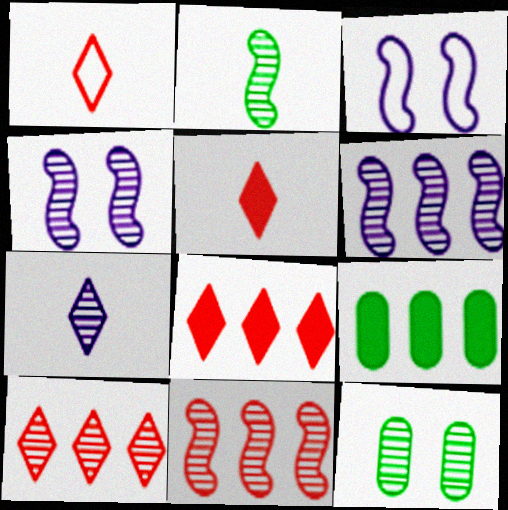[[1, 4, 9], 
[2, 4, 11], 
[7, 11, 12]]